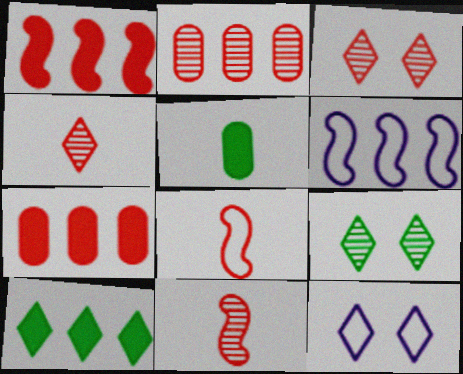[[2, 3, 11], 
[2, 6, 10], 
[3, 5, 6], 
[3, 7, 8], 
[4, 10, 12]]